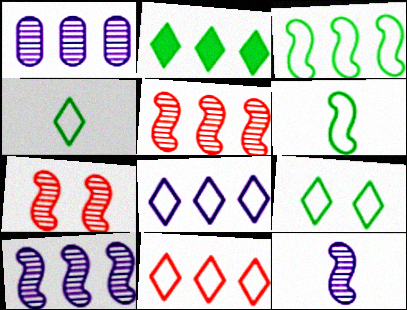[]